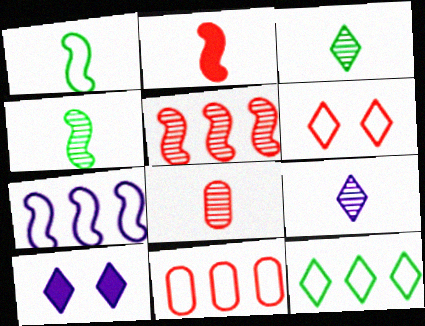[[4, 8, 9], 
[4, 10, 11], 
[7, 11, 12]]